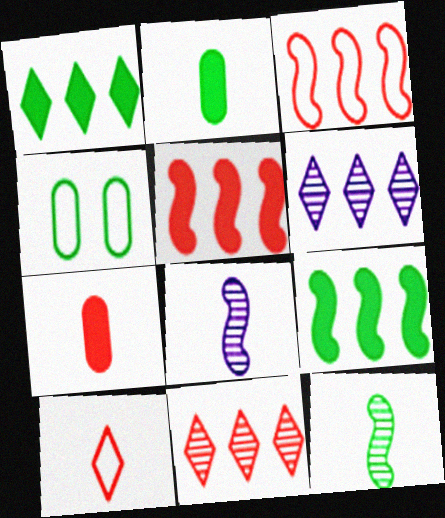[[1, 4, 12], 
[2, 8, 10]]